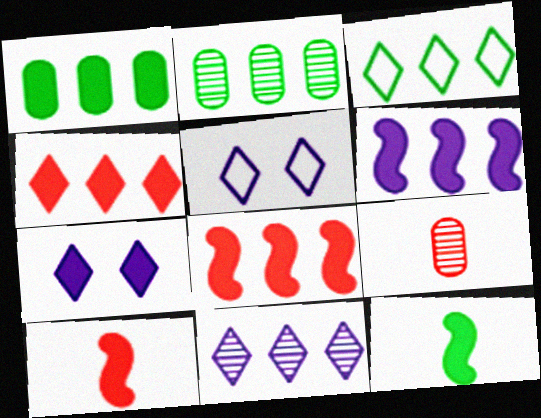[[1, 4, 6], 
[1, 7, 10], 
[2, 5, 10], 
[3, 4, 11]]